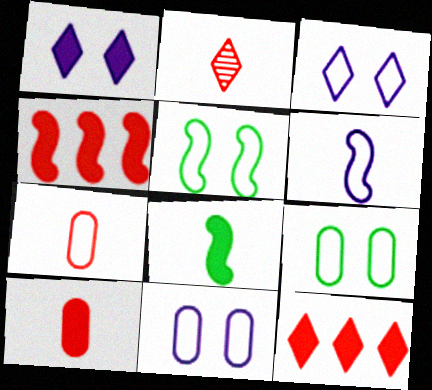[]